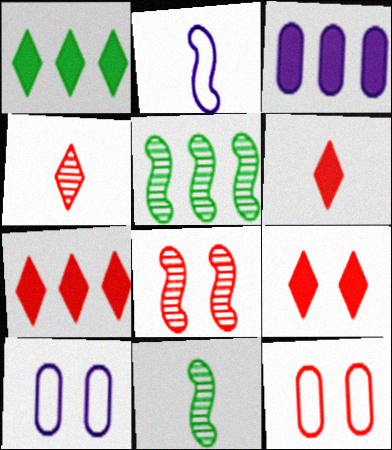[[5, 6, 10], 
[6, 7, 9], 
[7, 10, 11], 
[8, 9, 12]]